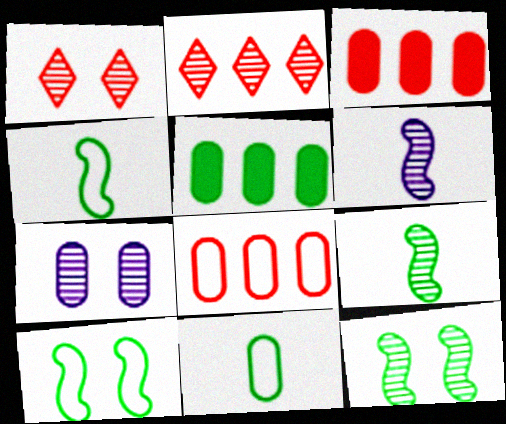[[1, 7, 12], 
[2, 7, 9], 
[3, 7, 11]]